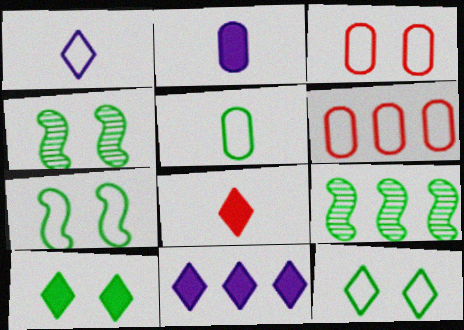[[1, 6, 7], 
[5, 9, 10], 
[6, 9, 11], 
[8, 10, 11]]